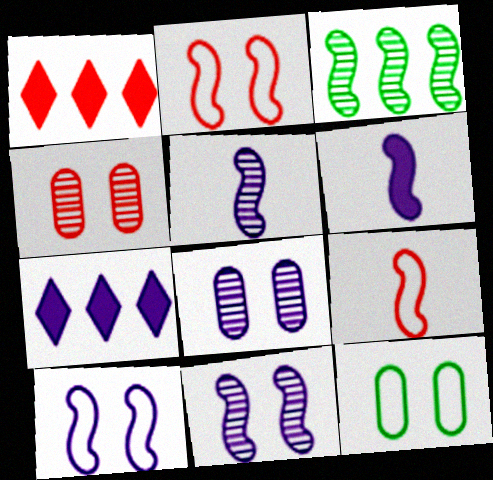[[1, 4, 9], 
[1, 5, 12], 
[2, 3, 6]]